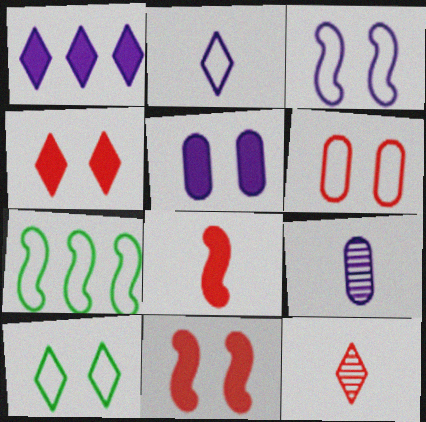[[1, 3, 9], 
[1, 10, 12], 
[2, 6, 7], 
[3, 6, 10], 
[4, 7, 9], 
[5, 7, 12]]